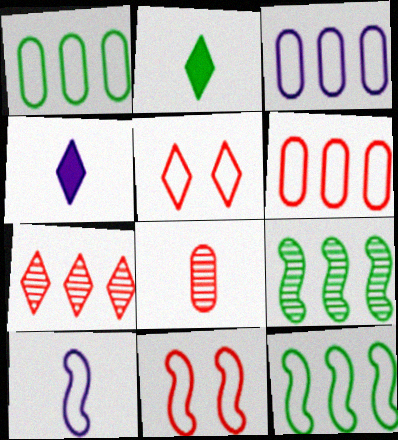[[1, 3, 6], 
[1, 5, 10], 
[2, 8, 10], 
[10, 11, 12]]